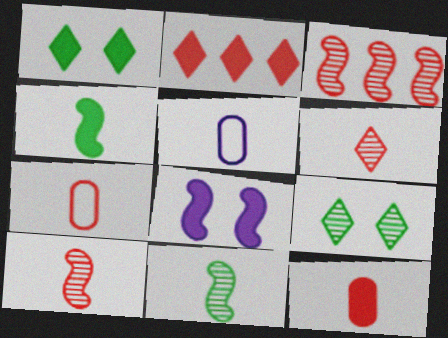[[1, 3, 5], 
[4, 5, 6]]